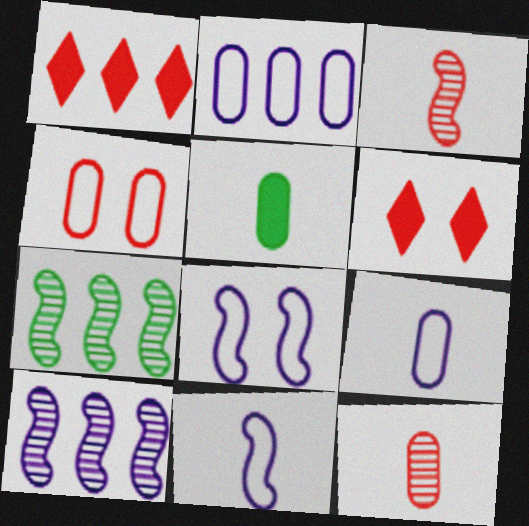[[1, 2, 7], 
[1, 3, 4], 
[5, 9, 12], 
[6, 7, 9]]